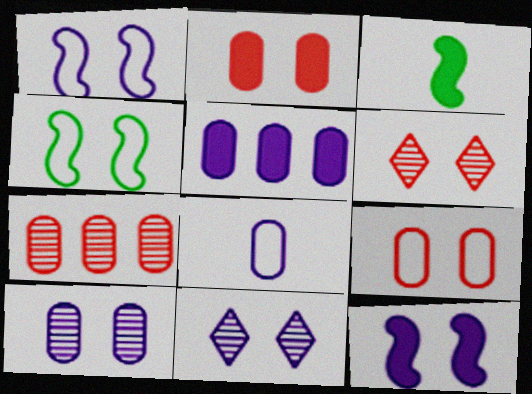[[2, 4, 11], 
[5, 8, 10]]